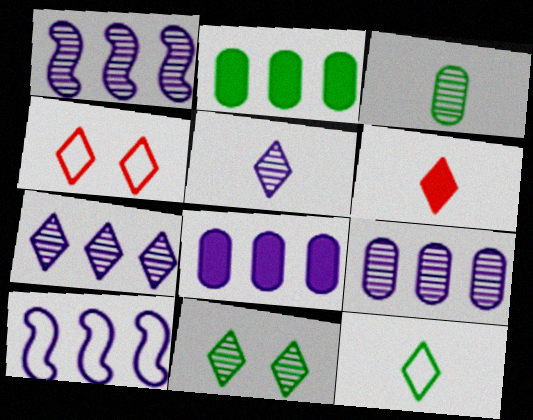[[1, 7, 9], 
[5, 6, 12], 
[7, 8, 10]]